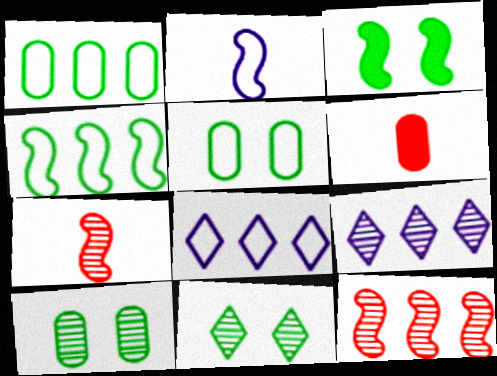[[2, 3, 12], 
[3, 5, 11], 
[7, 9, 10]]